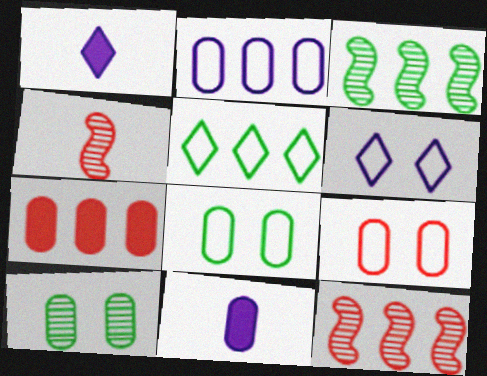[[1, 3, 9], 
[1, 8, 12]]